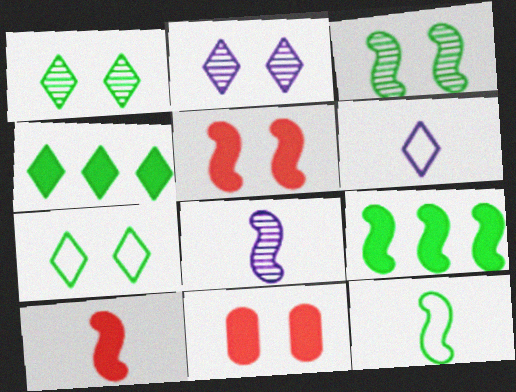[[3, 9, 12], 
[8, 10, 12]]